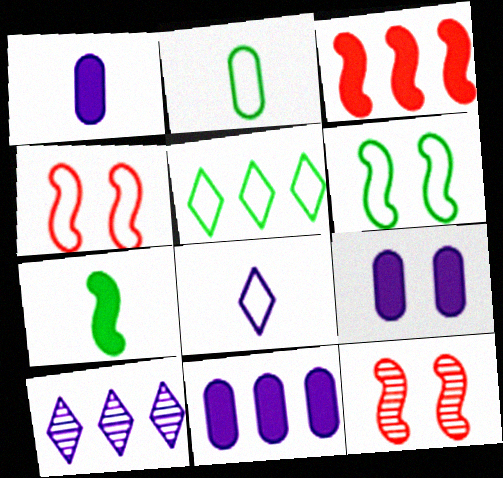[[1, 5, 12], 
[1, 9, 11], 
[2, 5, 6]]